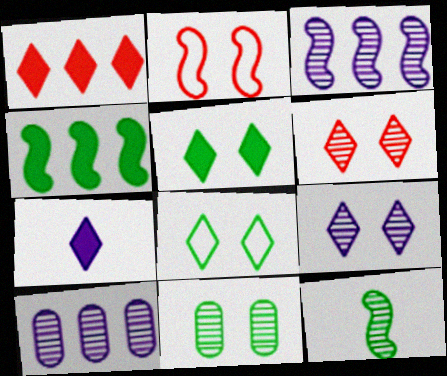[[1, 5, 7], 
[6, 10, 12]]